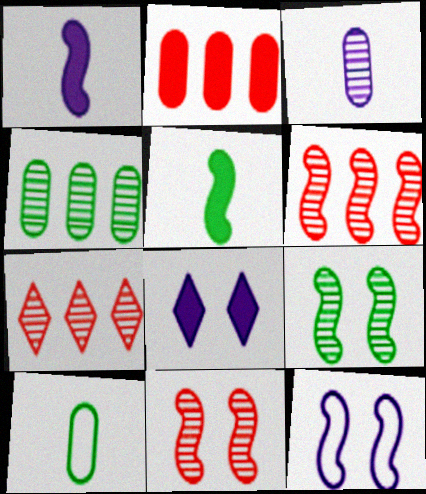[[2, 5, 8], 
[3, 7, 9], 
[5, 6, 12], 
[6, 8, 10]]